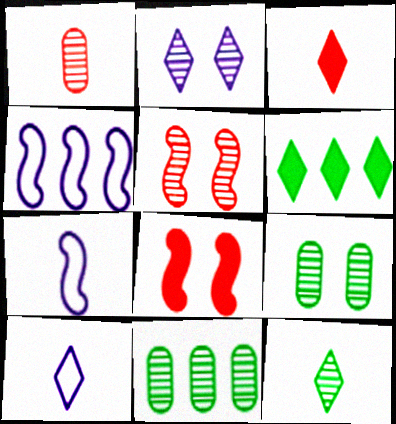[[2, 5, 9], 
[3, 4, 9], 
[3, 10, 12], 
[8, 10, 11]]